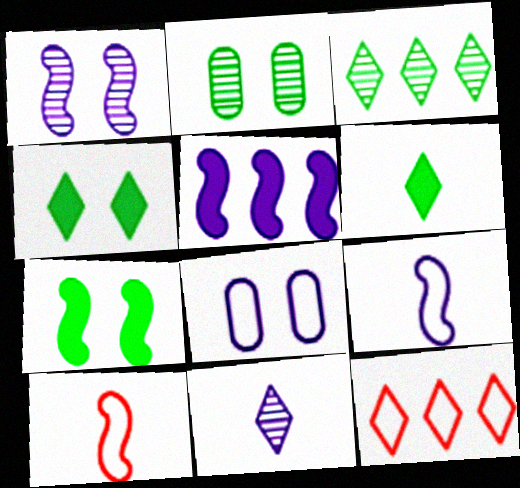[[1, 5, 9], 
[4, 11, 12], 
[5, 8, 11]]